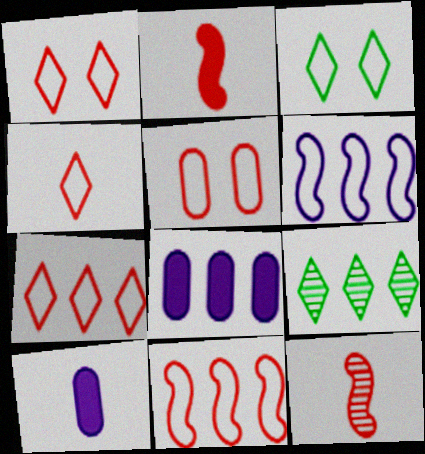[[1, 4, 7], 
[3, 8, 12], 
[4, 5, 11], 
[8, 9, 11]]